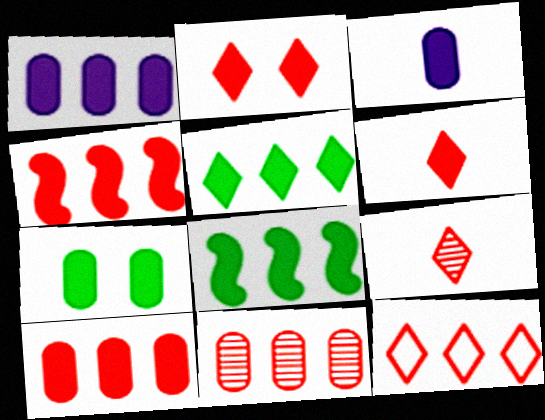[[1, 4, 5], 
[2, 3, 8], 
[2, 9, 12], 
[3, 7, 10], 
[4, 11, 12]]